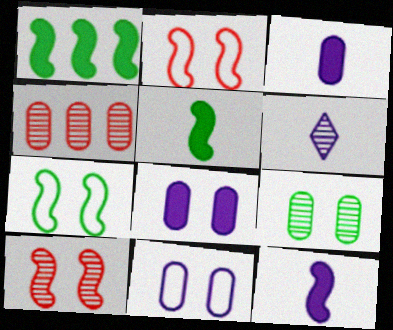[]